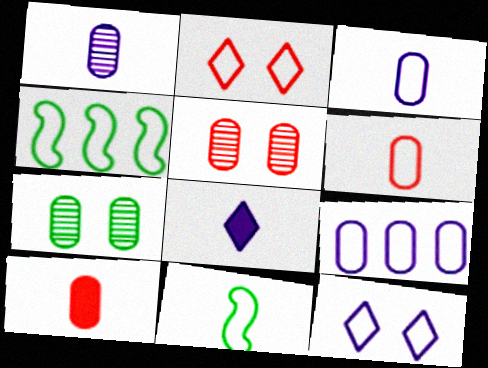[[2, 3, 4], 
[2, 9, 11], 
[4, 5, 8], 
[4, 6, 12], 
[7, 9, 10]]